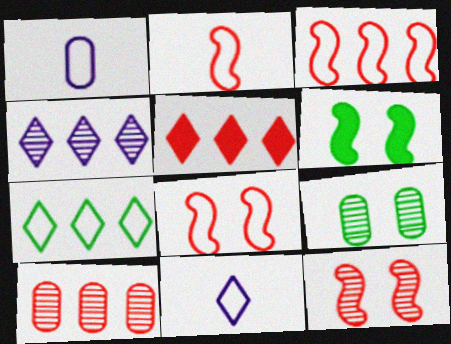[[1, 7, 8], 
[2, 3, 8], 
[3, 5, 10], 
[4, 5, 7], 
[6, 10, 11]]